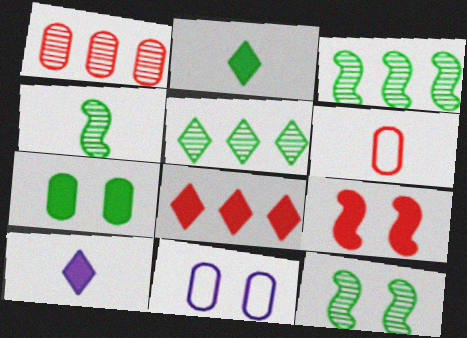[[3, 4, 12], 
[4, 6, 10], 
[4, 8, 11]]